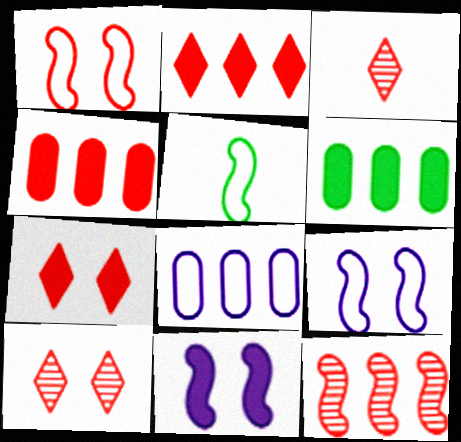[[1, 3, 4], 
[3, 6, 9], 
[5, 11, 12]]